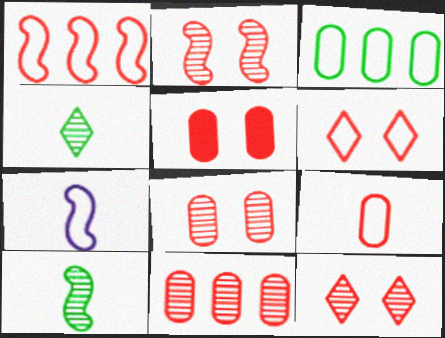[[1, 6, 9], 
[2, 5, 6], 
[2, 8, 12], 
[3, 6, 7], 
[5, 9, 11]]